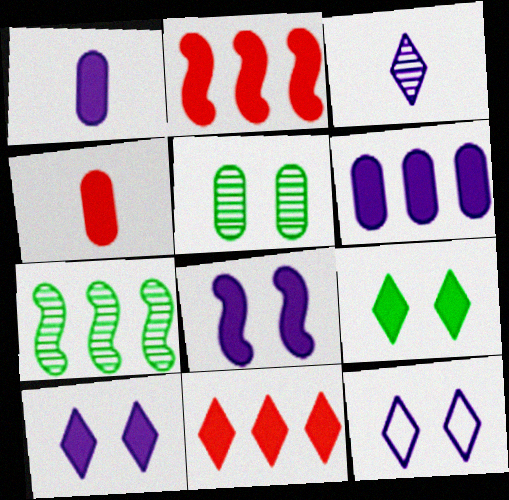[[1, 2, 9], 
[4, 7, 12]]